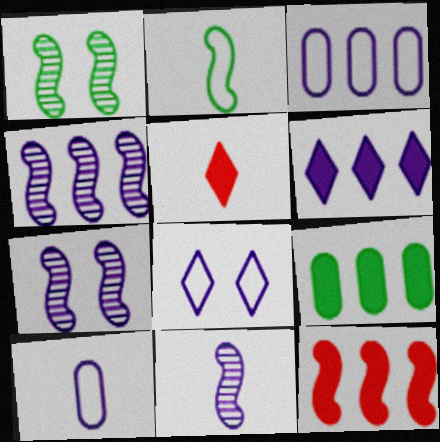[[1, 3, 5], 
[2, 7, 12], 
[3, 4, 6], 
[4, 7, 11], 
[6, 7, 10], 
[6, 9, 12]]